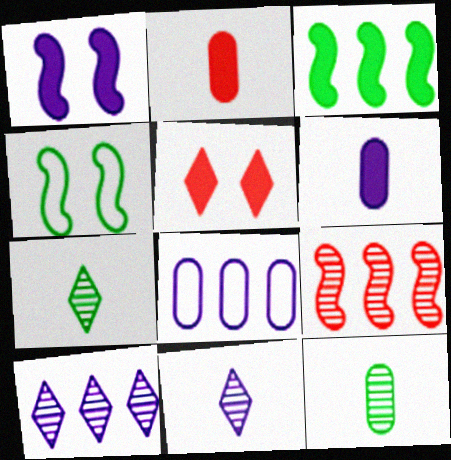[[1, 8, 11], 
[2, 4, 10], 
[3, 5, 6]]